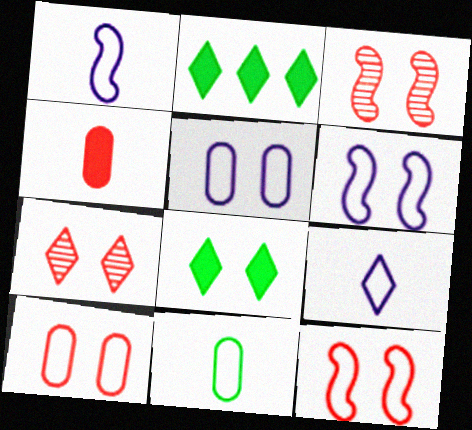[[2, 7, 9], 
[3, 5, 8]]